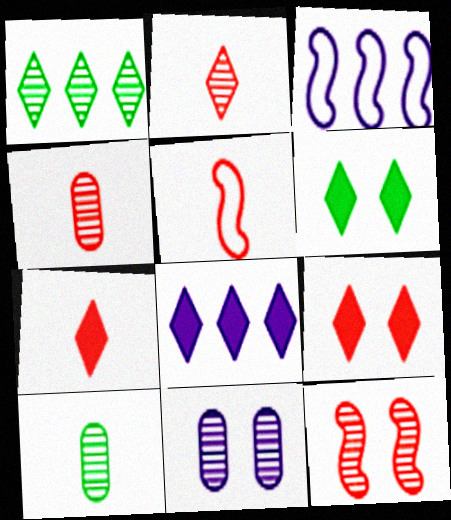[[3, 4, 6], 
[3, 9, 10], 
[4, 5, 7], 
[6, 7, 8]]